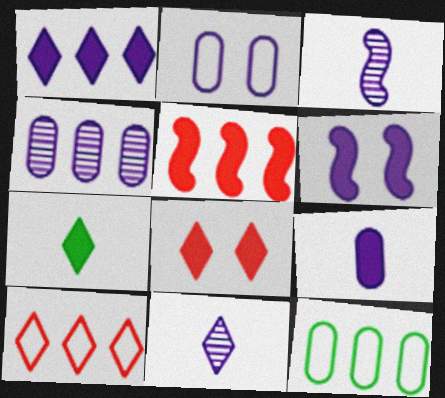[[1, 2, 3], 
[1, 6, 9], 
[1, 7, 8], 
[2, 4, 9], 
[3, 8, 12]]